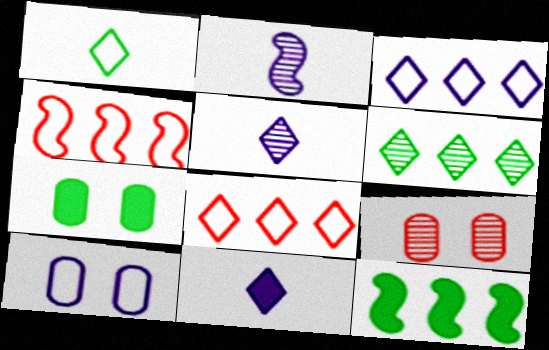[[1, 4, 10], 
[2, 6, 9], 
[2, 7, 8], 
[4, 5, 7], 
[7, 9, 10]]